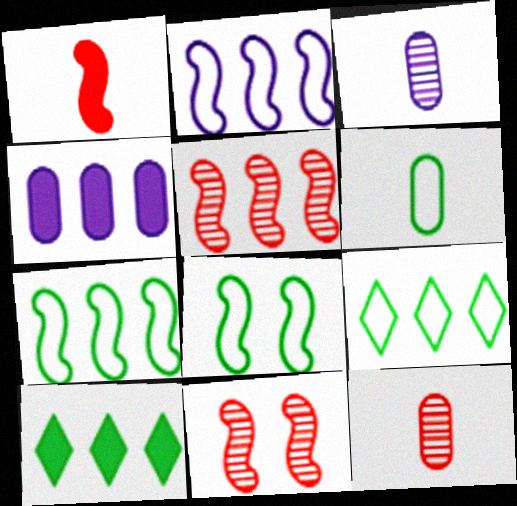[[4, 5, 9], 
[6, 8, 9]]